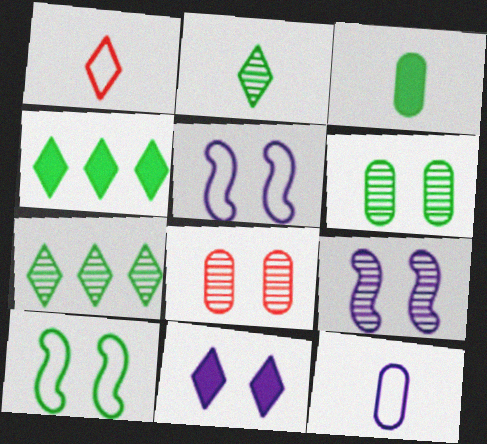[[1, 7, 11], 
[3, 7, 10], 
[8, 10, 11]]